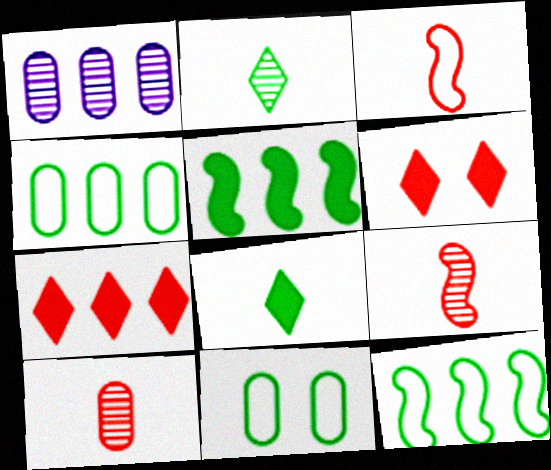[[1, 7, 12], 
[2, 5, 11]]